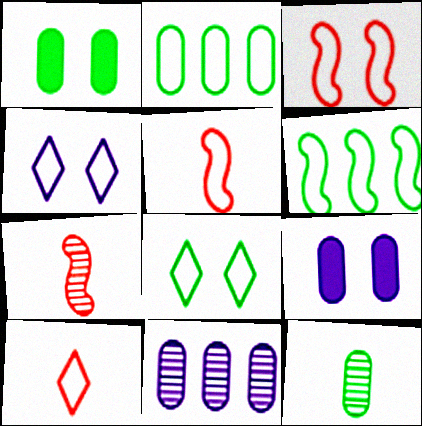[[1, 2, 12], 
[2, 4, 5]]